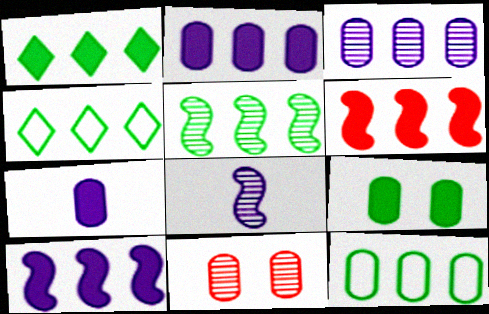[[1, 2, 6], 
[1, 5, 12], 
[3, 4, 6], 
[7, 11, 12]]